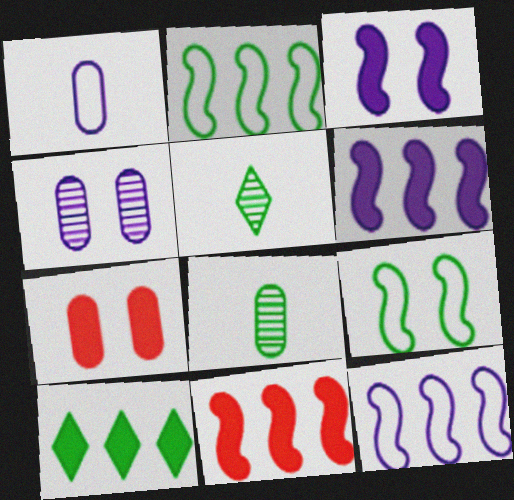[[5, 7, 12], 
[8, 9, 10]]